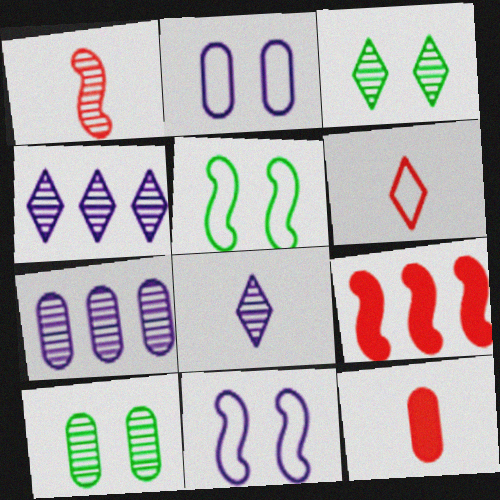[[1, 3, 7], 
[1, 4, 10], 
[1, 6, 12], 
[4, 5, 12]]